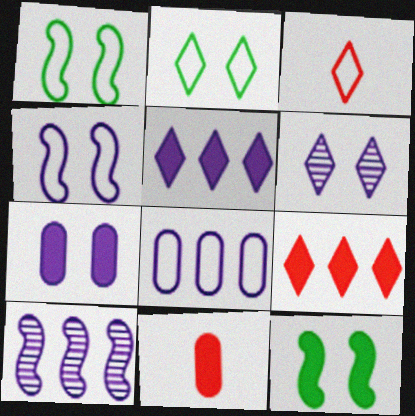[[1, 3, 8], 
[2, 10, 11], 
[4, 6, 7], 
[5, 8, 10], 
[5, 11, 12]]